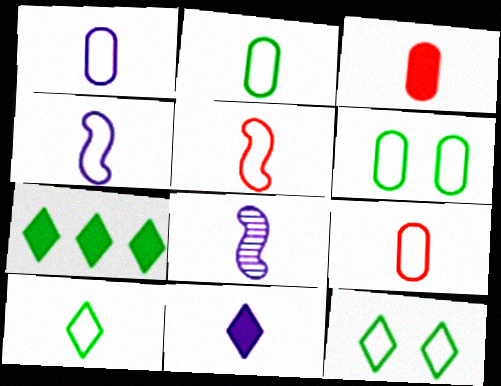[[1, 2, 9], 
[1, 5, 10], 
[1, 8, 11], 
[3, 8, 10], 
[4, 9, 10]]